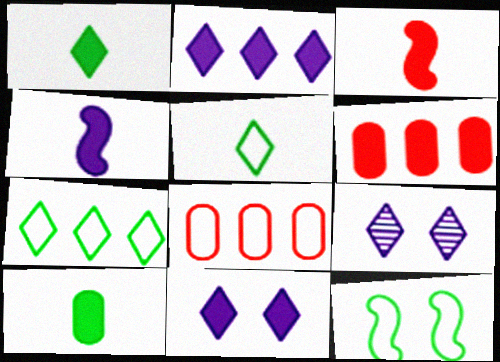[]